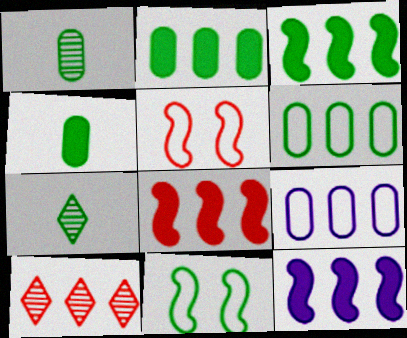[[2, 7, 11], 
[3, 8, 12], 
[3, 9, 10], 
[6, 10, 12]]